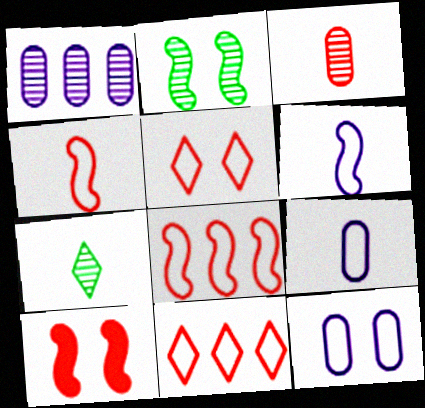[[3, 10, 11]]